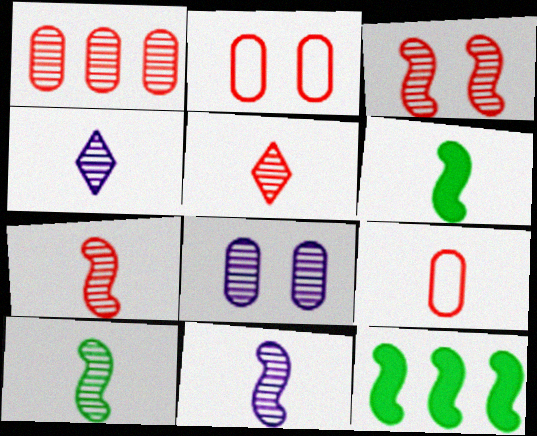[[1, 3, 5], 
[2, 4, 12], 
[4, 6, 9], 
[7, 10, 11]]